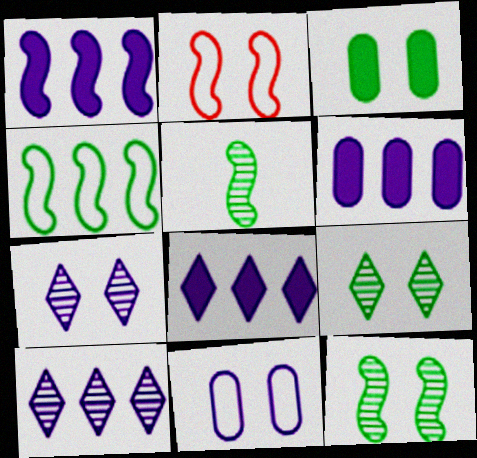[[1, 2, 5], 
[1, 6, 8], 
[2, 3, 7]]